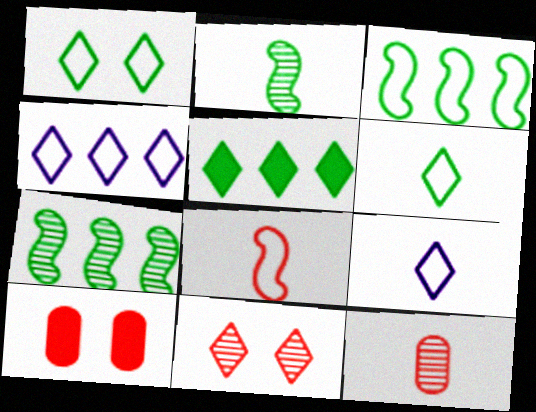[[2, 4, 10], 
[5, 9, 11], 
[7, 9, 10]]